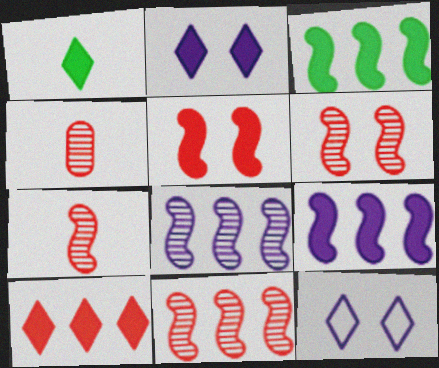[[1, 2, 10], 
[3, 4, 12], 
[6, 7, 11]]